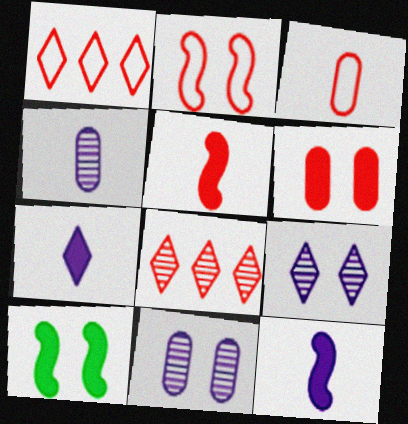[[1, 2, 3], 
[1, 4, 10]]